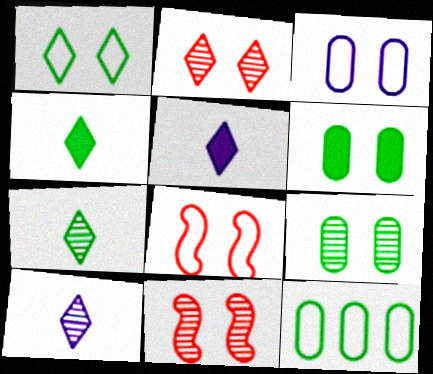[[1, 3, 8], 
[5, 11, 12]]